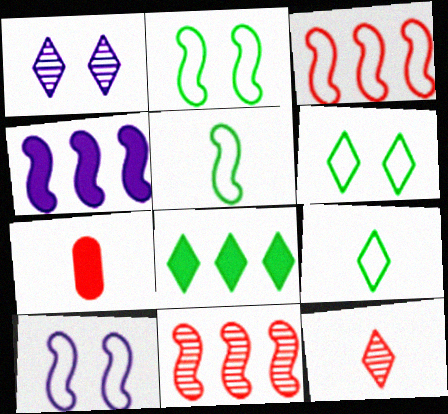[[3, 5, 10]]